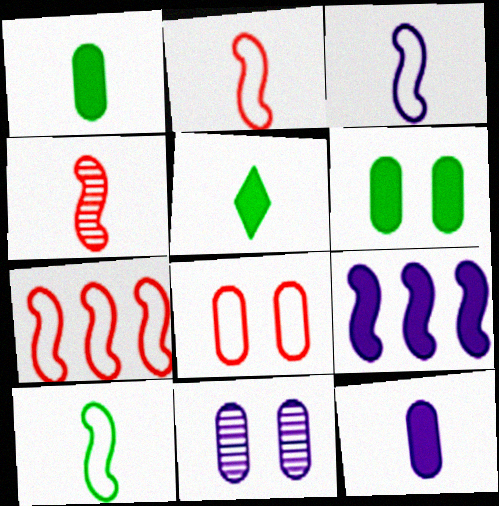[[2, 3, 10], 
[5, 7, 11], 
[6, 8, 11]]